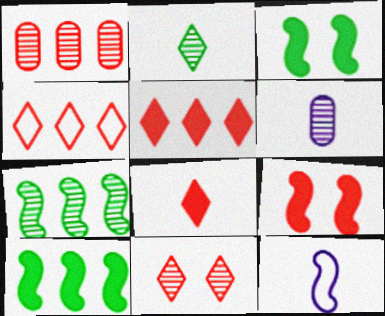[[3, 4, 6], 
[4, 8, 11], 
[6, 7, 11], 
[7, 9, 12]]